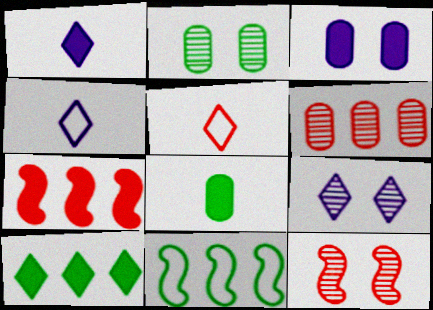[[2, 4, 7], 
[2, 9, 12], 
[5, 9, 10]]